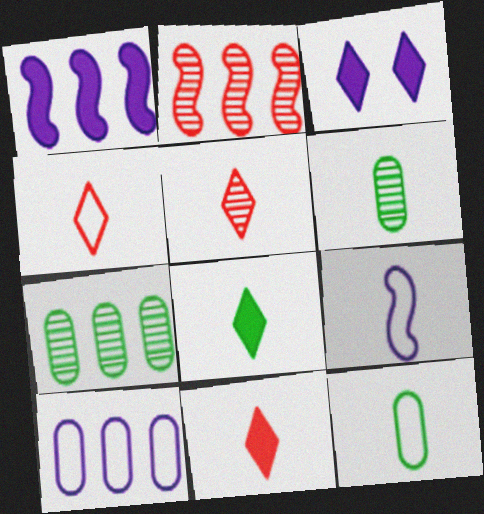[[2, 3, 12], 
[4, 5, 11], 
[4, 9, 12], 
[6, 9, 11]]